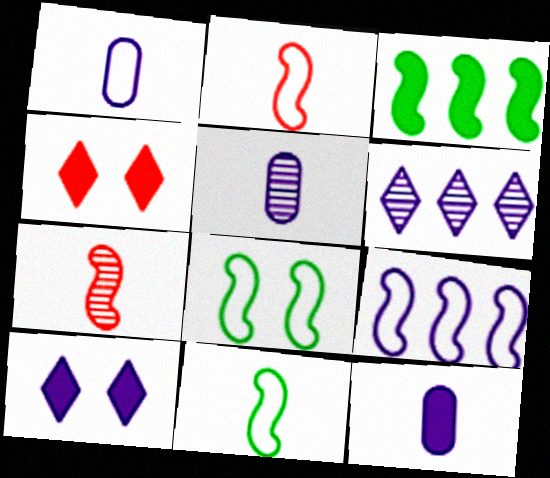[[1, 5, 12], 
[2, 8, 9], 
[3, 4, 12], 
[5, 9, 10]]